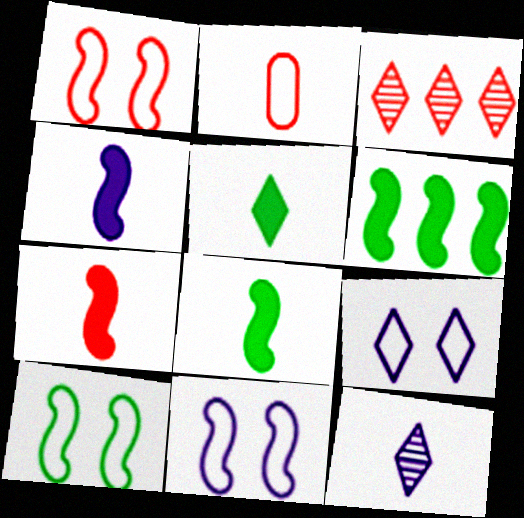[[1, 10, 11], 
[2, 8, 12], 
[3, 5, 9], 
[4, 7, 8]]